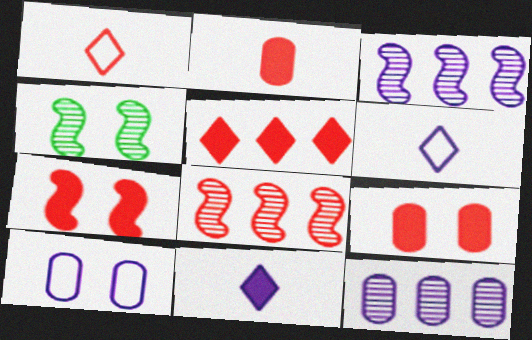[[1, 8, 9], 
[2, 5, 7], 
[3, 10, 11]]